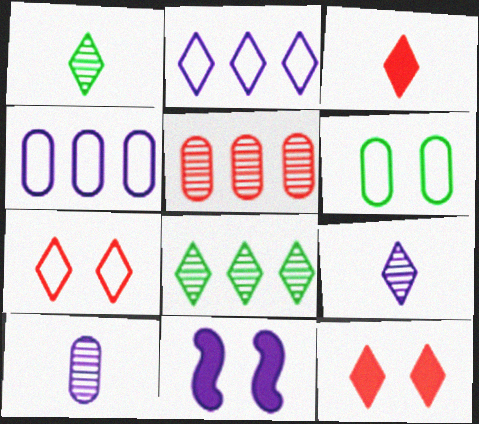[[1, 2, 12], 
[2, 10, 11], 
[4, 9, 11]]